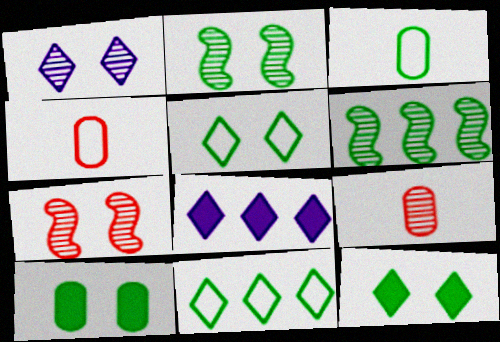[[1, 6, 9], 
[2, 4, 8], 
[2, 5, 10], 
[3, 6, 12], 
[3, 7, 8]]